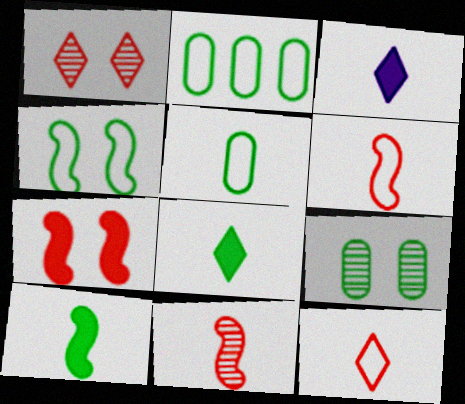[[3, 5, 11]]